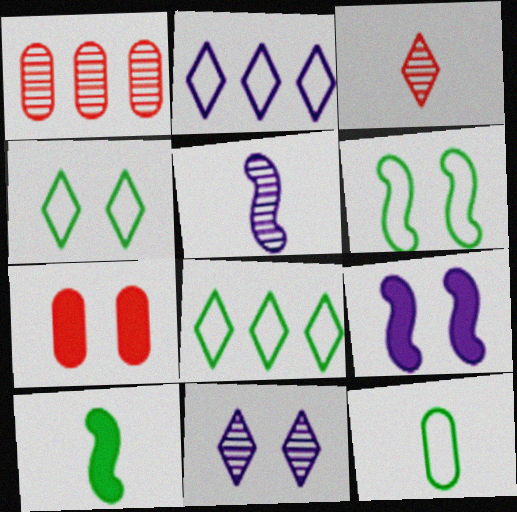[[5, 7, 8], 
[6, 7, 11], 
[6, 8, 12]]